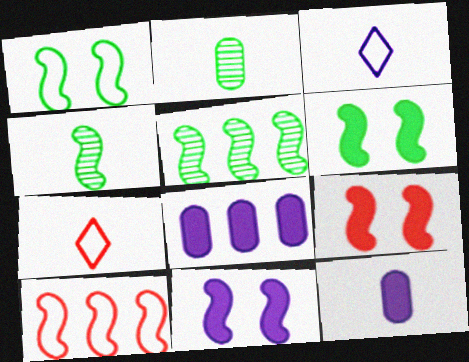[[4, 7, 12], 
[4, 10, 11], 
[6, 9, 11]]